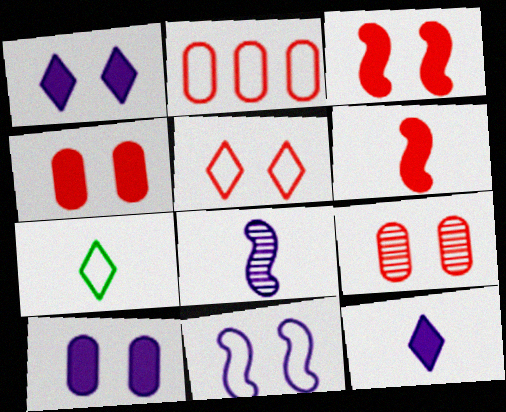[[2, 7, 11], 
[3, 5, 9]]